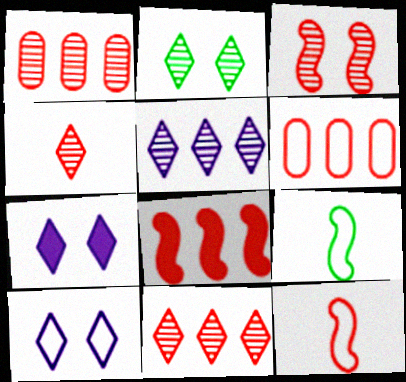[[1, 3, 4], 
[1, 7, 9], 
[2, 4, 5], 
[3, 8, 12], 
[6, 8, 11], 
[6, 9, 10]]